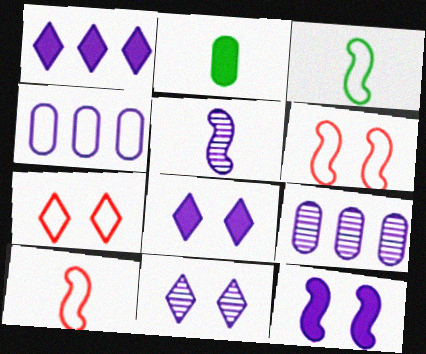[[3, 4, 7], 
[4, 5, 8], 
[5, 9, 11]]